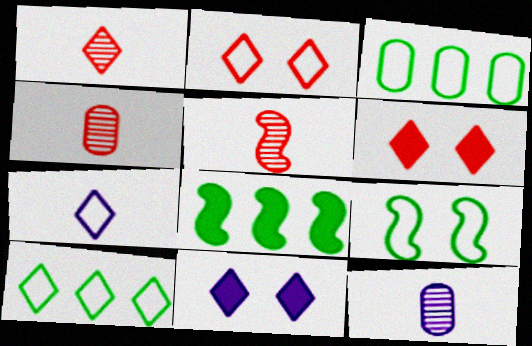[[1, 4, 5], 
[1, 10, 11], 
[2, 7, 10], 
[2, 8, 12], 
[3, 5, 11]]